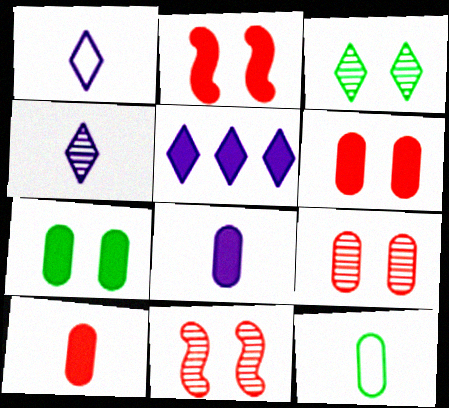[[5, 11, 12]]